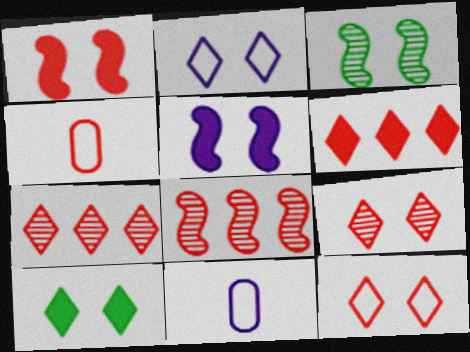[[1, 4, 7], 
[2, 9, 10], 
[3, 6, 11], 
[8, 10, 11]]